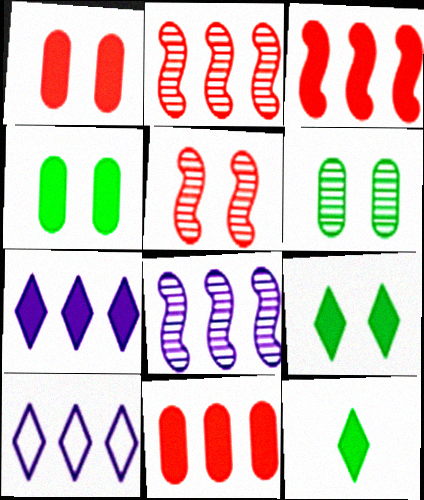[]